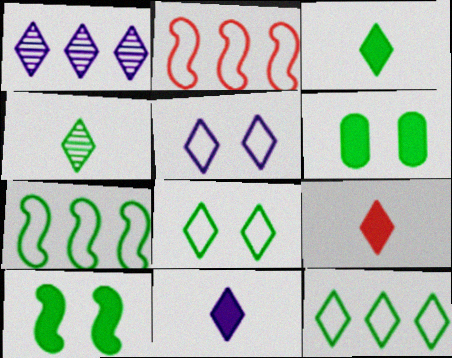[[1, 5, 11], 
[1, 8, 9], 
[3, 9, 11], 
[4, 6, 7]]